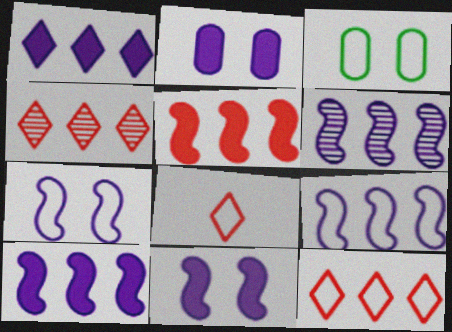[[3, 8, 9], 
[6, 9, 10]]